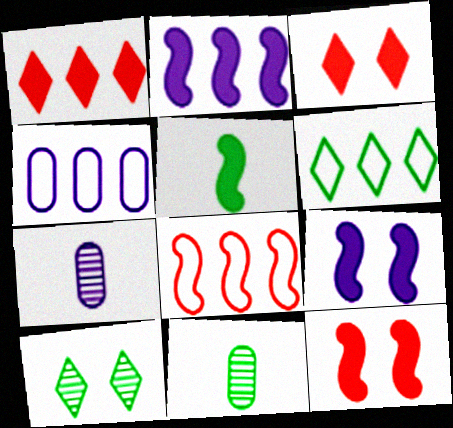[[2, 5, 12], 
[4, 6, 8], 
[6, 7, 12]]